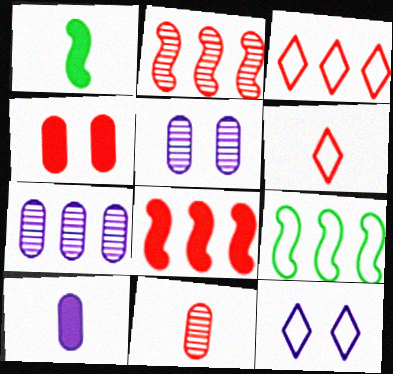[[1, 3, 5], 
[2, 4, 6]]